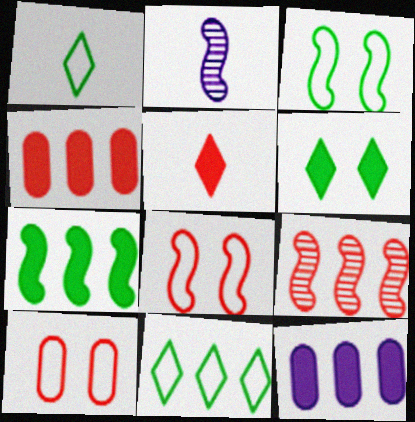[[2, 7, 8], 
[5, 9, 10], 
[9, 11, 12]]